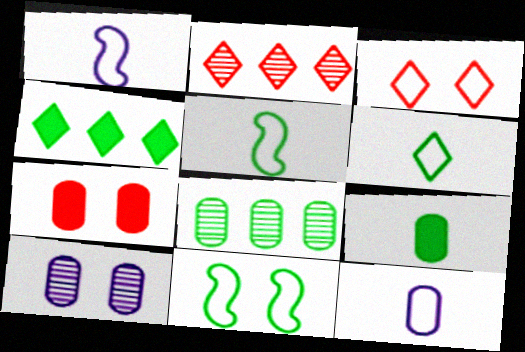[[7, 8, 12]]